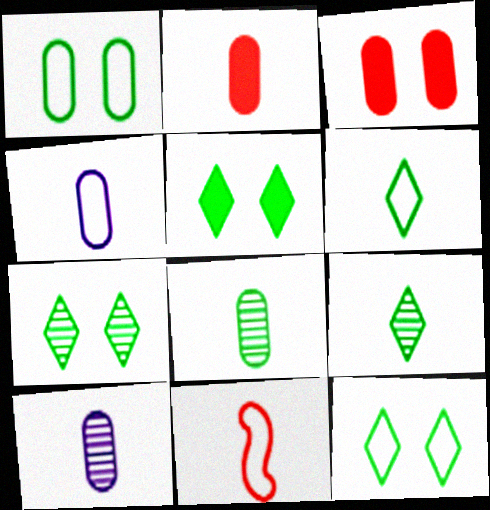[[2, 4, 8], 
[4, 6, 11], 
[5, 7, 12]]